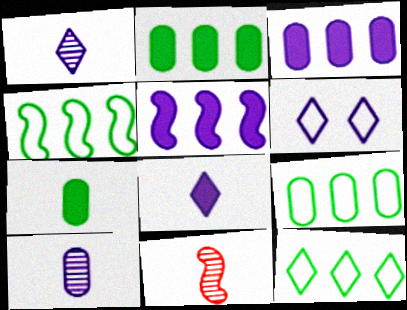[[2, 6, 11], 
[4, 9, 12], 
[5, 6, 10]]